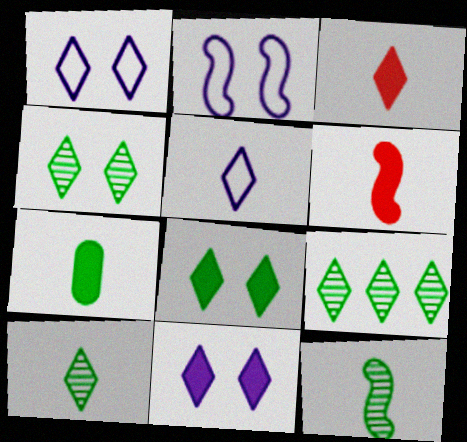[[1, 3, 9], 
[3, 5, 10], 
[4, 9, 10]]